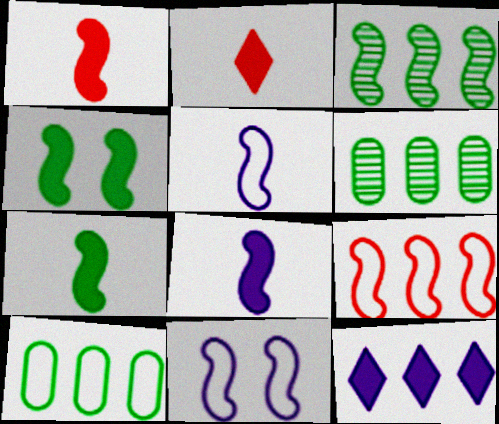[[1, 3, 11], 
[1, 7, 8], 
[2, 6, 11], 
[6, 9, 12]]